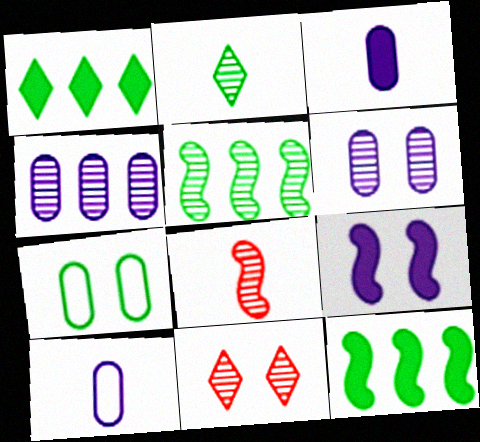[[2, 7, 12], 
[7, 9, 11], 
[10, 11, 12]]